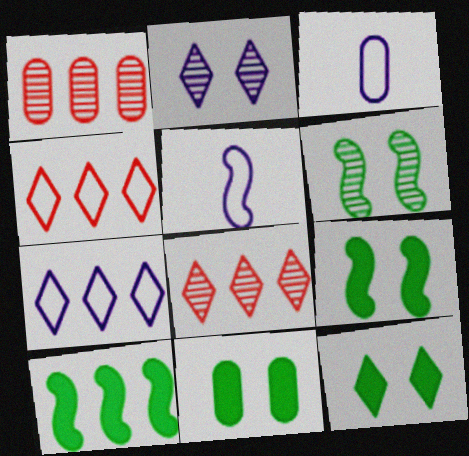[[1, 3, 11], 
[1, 5, 12], 
[1, 7, 10], 
[3, 8, 9], 
[5, 8, 11], 
[9, 11, 12]]